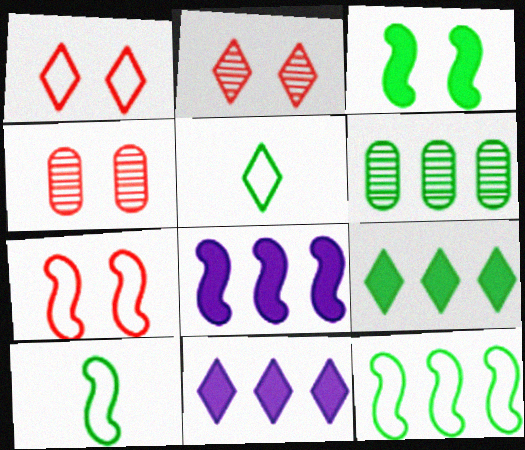[[2, 5, 11], 
[3, 5, 6], 
[4, 5, 8], 
[4, 10, 11], 
[6, 9, 12]]